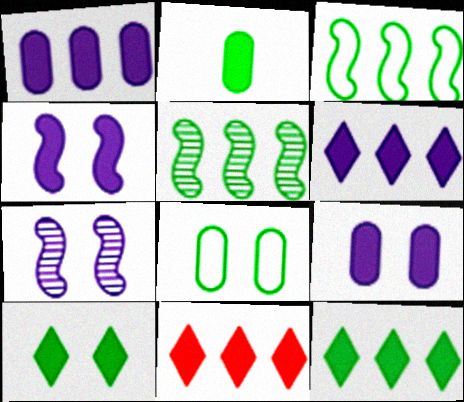[[2, 4, 11], 
[6, 11, 12]]